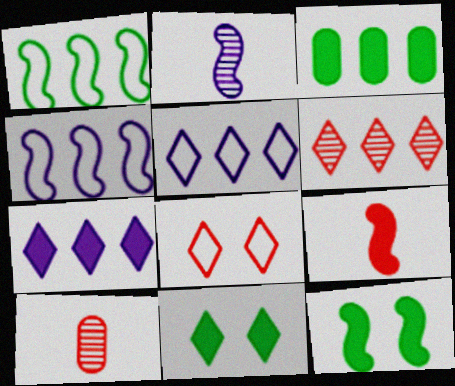[[2, 3, 8], 
[3, 4, 6], 
[4, 10, 11], 
[5, 10, 12]]